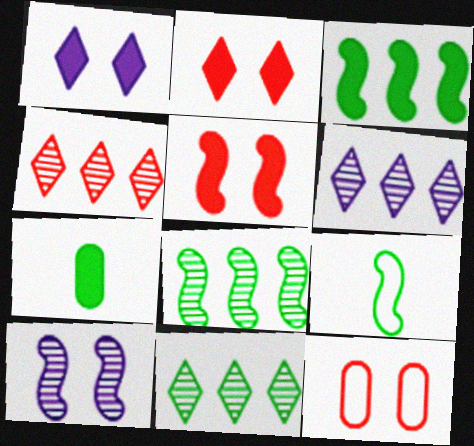[[4, 6, 11]]